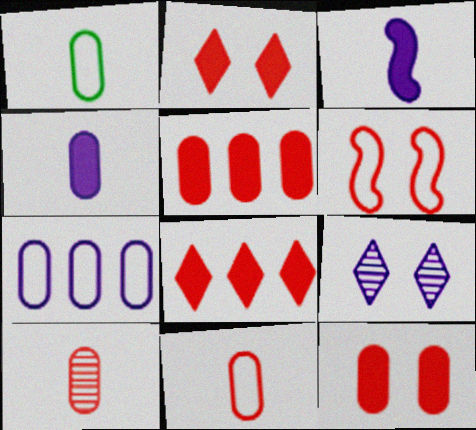[[1, 4, 10], 
[3, 7, 9], 
[6, 8, 10]]